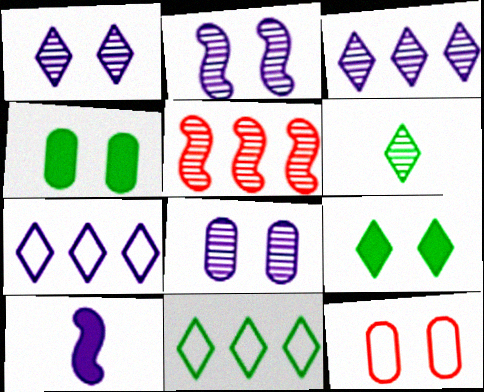[[1, 2, 8], 
[2, 9, 12], 
[4, 8, 12], 
[5, 6, 8], 
[6, 9, 11], 
[7, 8, 10]]